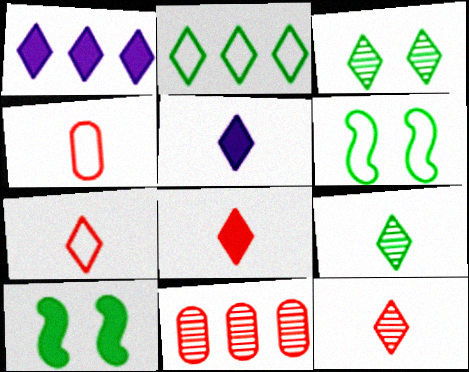[[1, 3, 7], 
[5, 6, 11], 
[5, 7, 9], 
[7, 8, 12]]